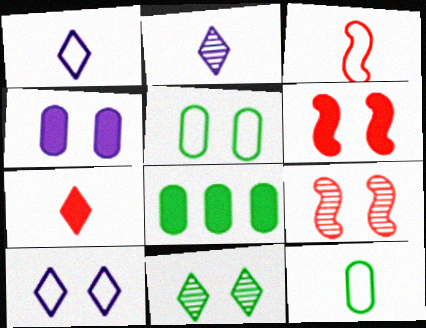[[1, 3, 12], 
[1, 8, 9]]